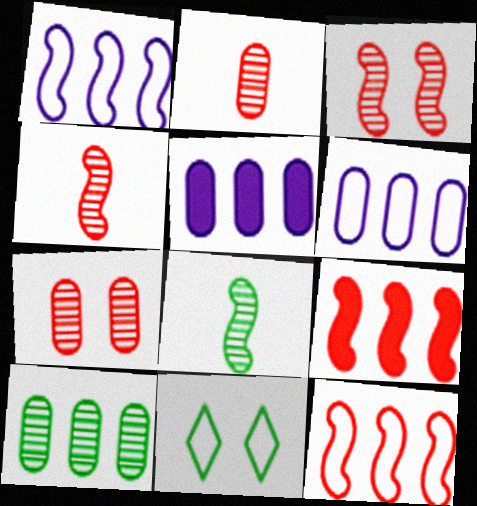[[4, 5, 11]]